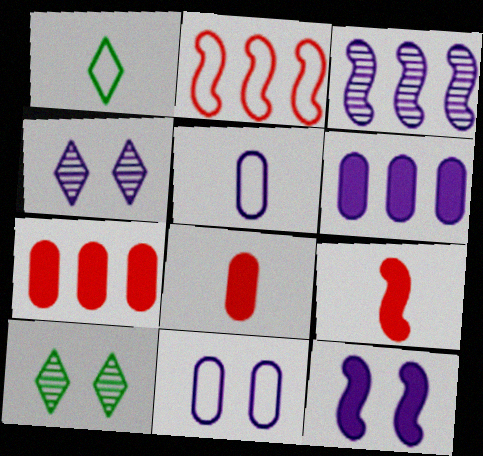[[1, 2, 11], 
[4, 11, 12]]